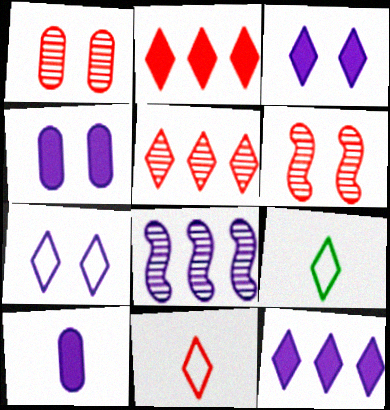[[3, 5, 9], 
[7, 8, 10]]